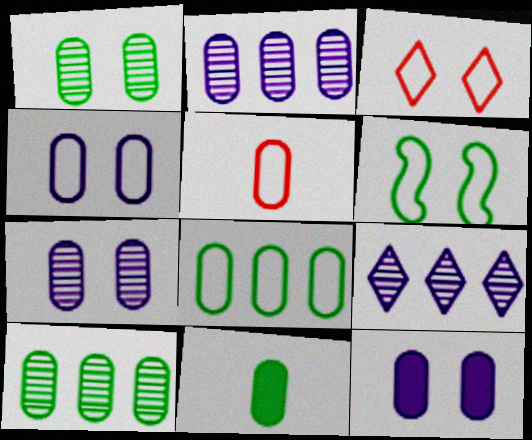[[1, 8, 11], 
[3, 4, 6], 
[4, 5, 8], 
[4, 7, 12], 
[5, 10, 12]]